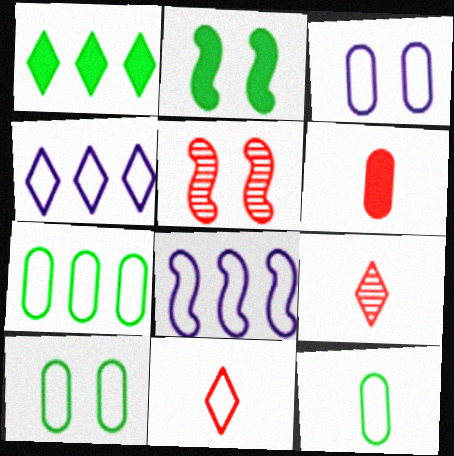[[7, 10, 12], 
[8, 10, 11]]